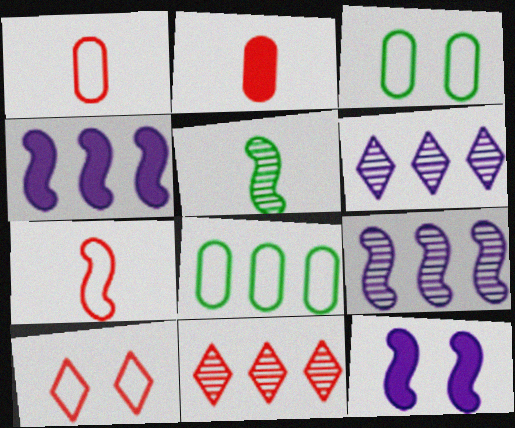[[4, 8, 11]]